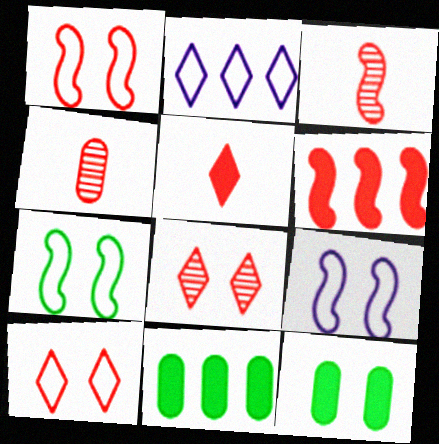[[1, 3, 6], 
[1, 7, 9], 
[2, 3, 12], 
[4, 6, 10], 
[8, 9, 12]]